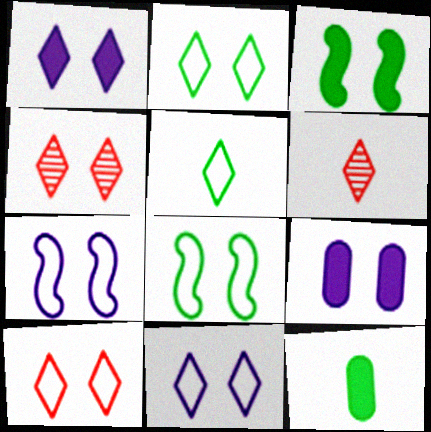[[1, 2, 4], 
[2, 10, 11], 
[4, 8, 9]]